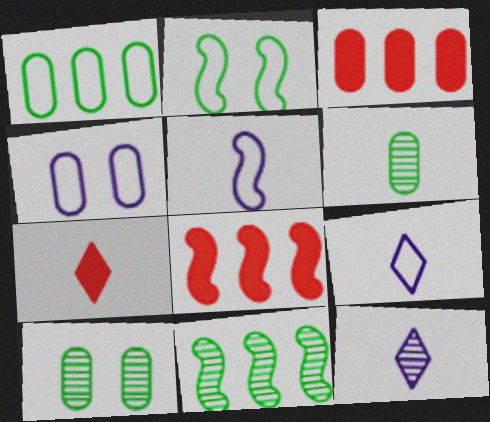[[2, 3, 12], 
[3, 4, 6], 
[4, 7, 11], 
[5, 6, 7], 
[8, 9, 10]]